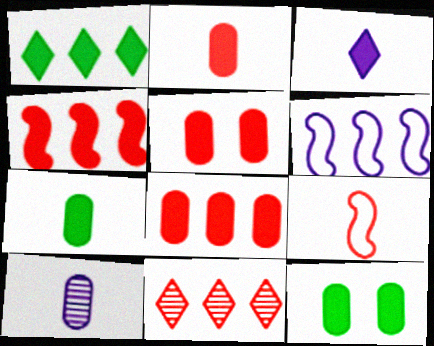[[2, 5, 8], 
[3, 4, 12], 
[5, 9, 11]]